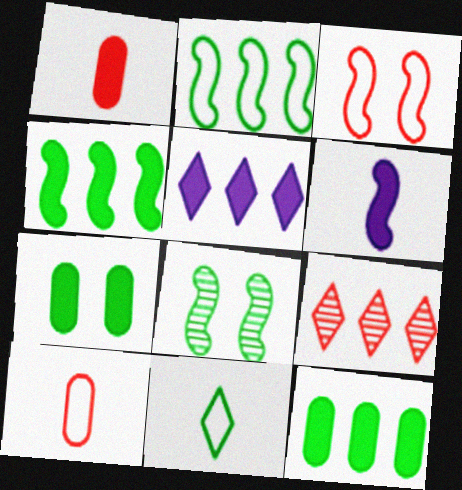[[1, 3, 9], 
[5, 8, 10], 
[8, 11, 12]]